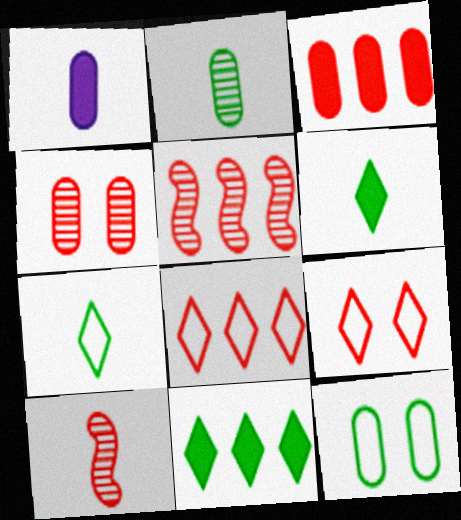[[1, 7, 10], 
[3, 5, 8], 
[3, 9, 10]]